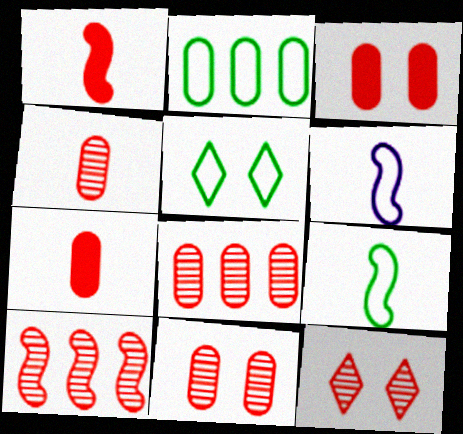[[2, 5, 9], 
[4, 8, 11], 
[4, 10, 12]]